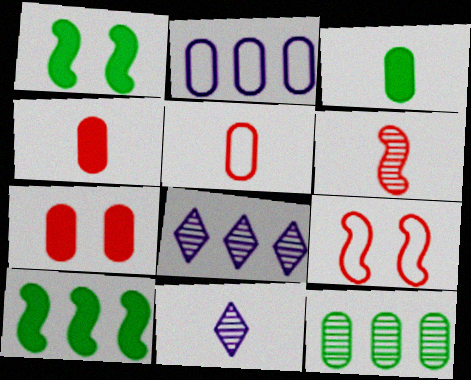[[1, 5, 8], 
[3, 8, 9]]